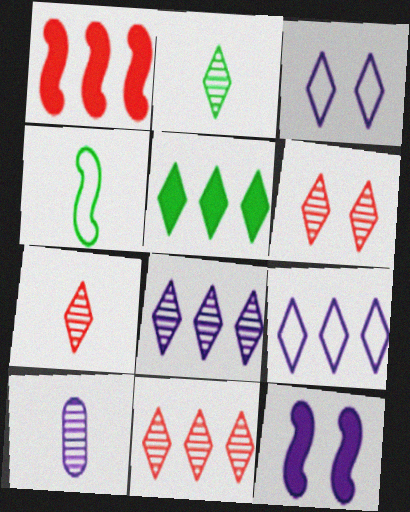[[2, 6, 8], 
[3, 5, 7], 
[5, 9, 11], 
[6, 7, 11], 
[9, 10, 12]]